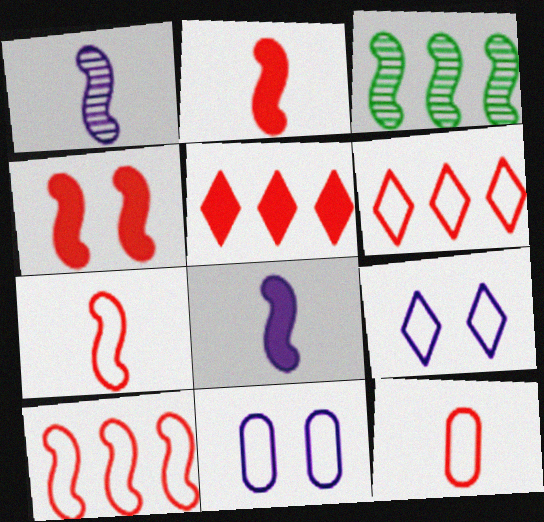[]